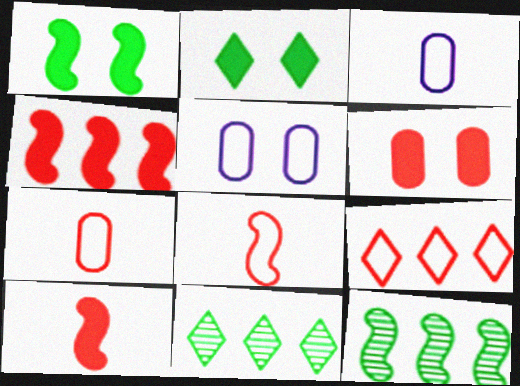[[5, 10, 11]]